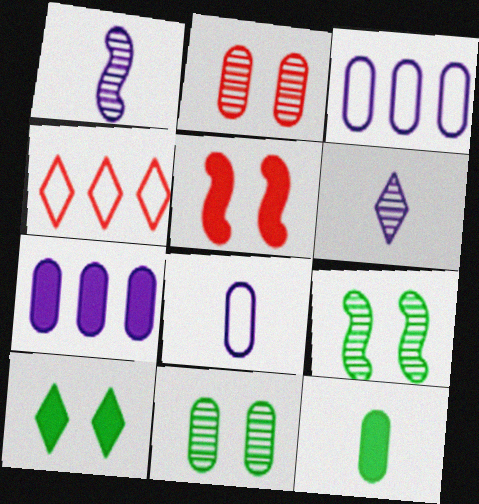[[2, 3, 12], 
[4, 6, 10]]